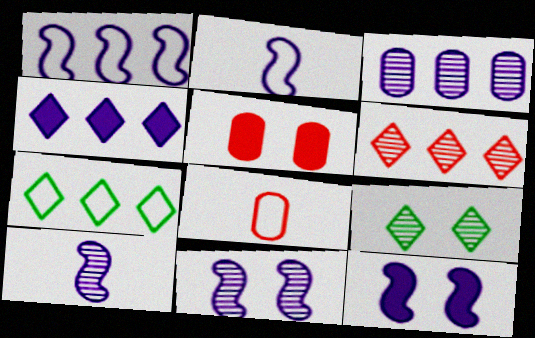[[1, 3, 4], 
[1, 10, 12], 
[4, 6, 7], 
[5, 7, 10]]